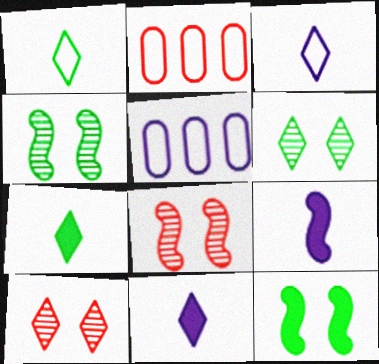[[2, 4, 11], 
[2, 6, 9], 
[5, 7, 8]]